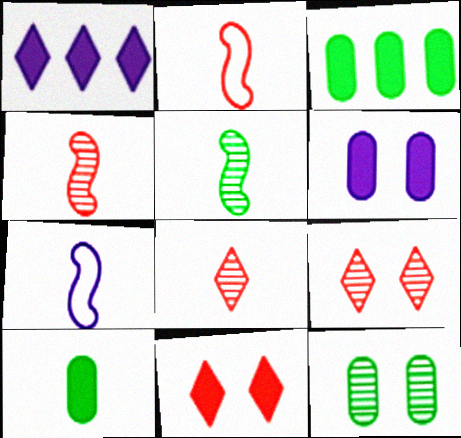[[1, 2, 12], 
[3, 7, 9], 
[7, 8, 10]]